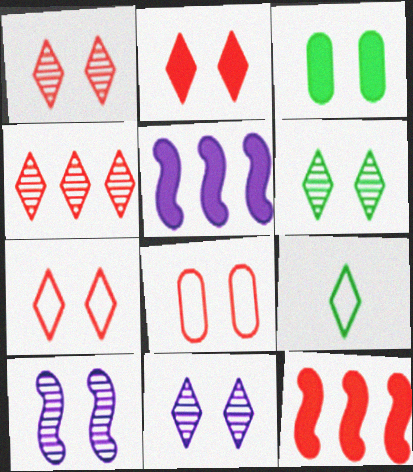[[1, 2, 7], 
[1, 6, 11], 
[3, 7, 10]]